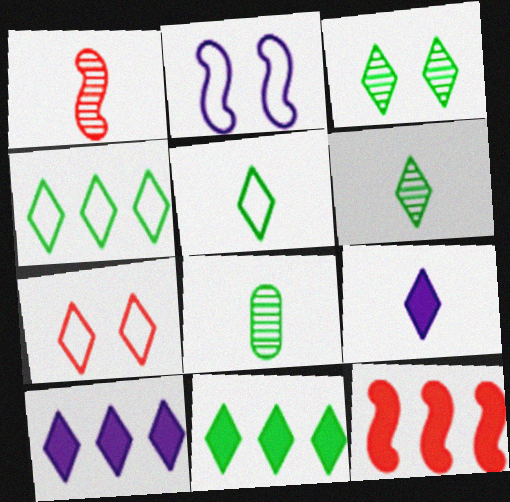[[3, 5, 11], 
[6, 7, 10]]